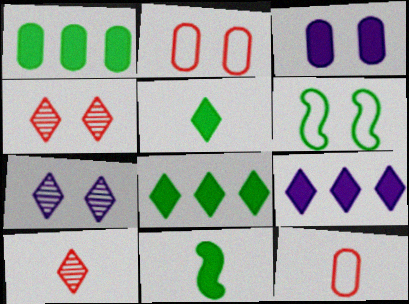[[3, 4, 6]]